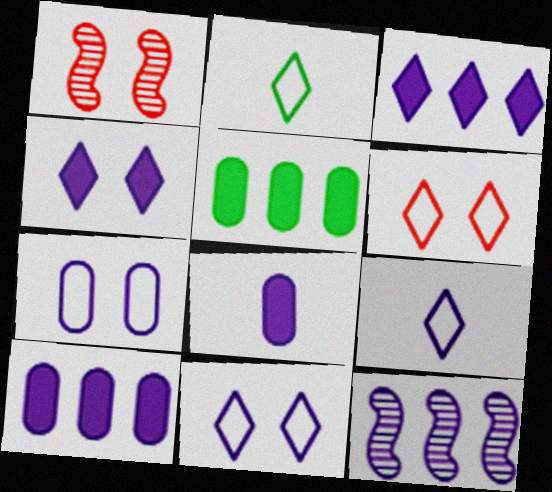[[1, 2, 10], 
[1, 5, 9], 
[8, 11, 12]]